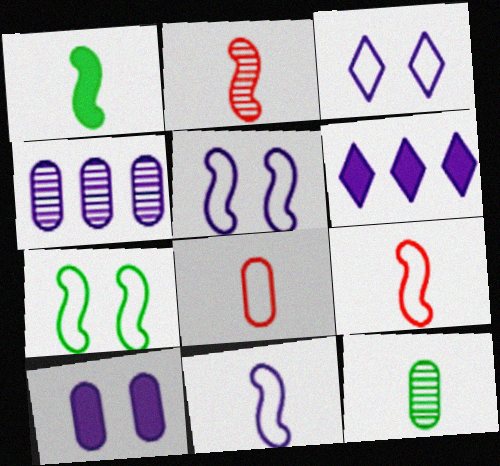[[1, 2, 11]]